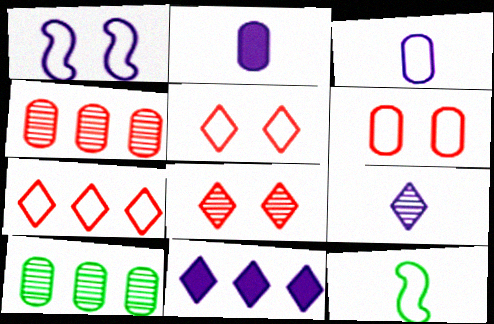[[2, 6, 10]]